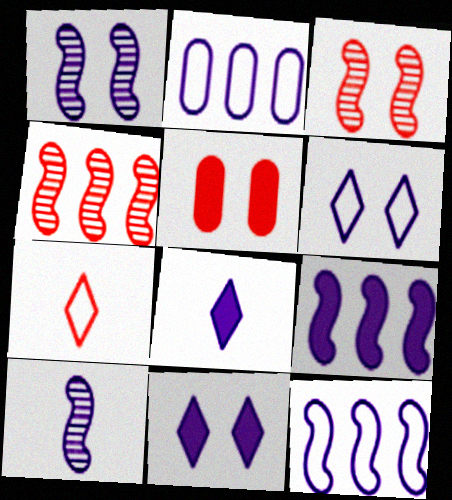[[1, 2, 8], 
[2, 10, 11], 
[4, 5, 7]]